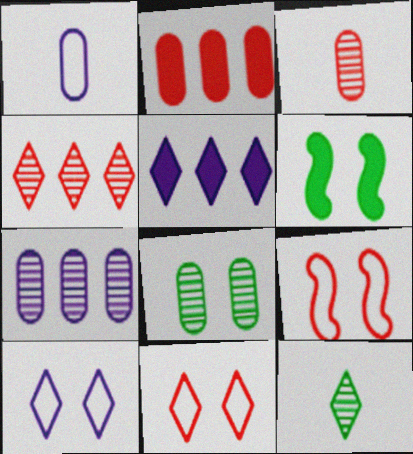[[1, 2, 8], 
[1, 4, 6], 
[3, 7, 8], 
[5, 11, 12]]